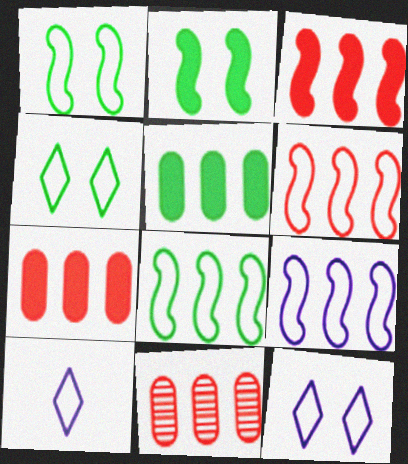[[2, 10, 11], 
[6, 8, 9]]